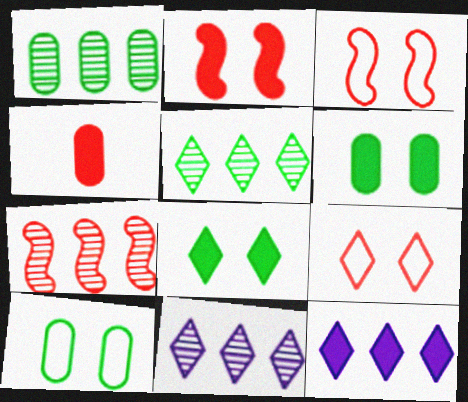[[1, 7, 11], 
[4, 7, 9]]